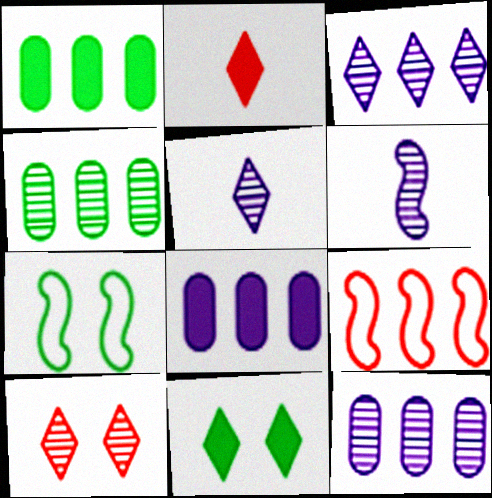[[1, 3, 9], 
[2, 7, 12], 
[4, 6, 10]]